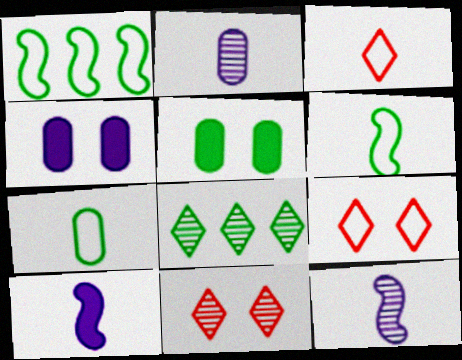[[5, 6, 8]]